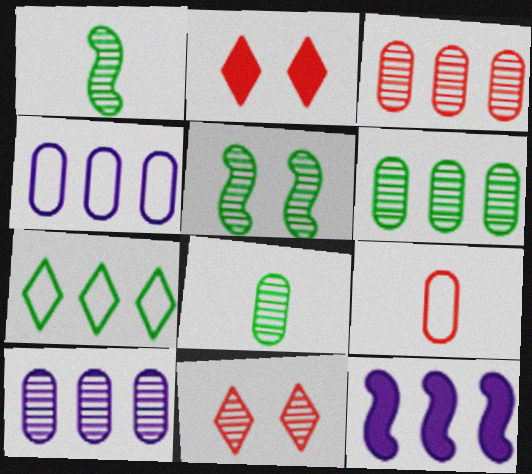[[1, 2, 4], 
[1, 10, 11], 
[3, 6, 10], 
[3, 7, 12]]